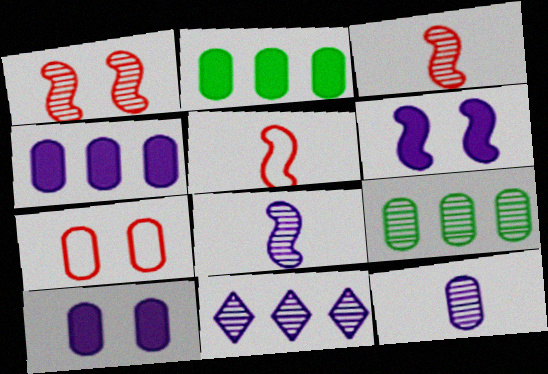[[2, 7, 12]]